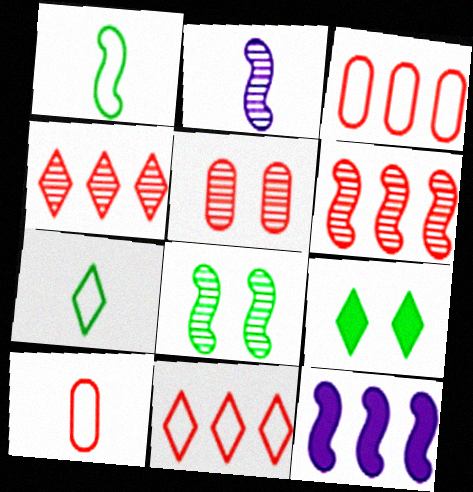[[2, 3, 9], 
[2, 6, 8], 
[5, 7, 12]]